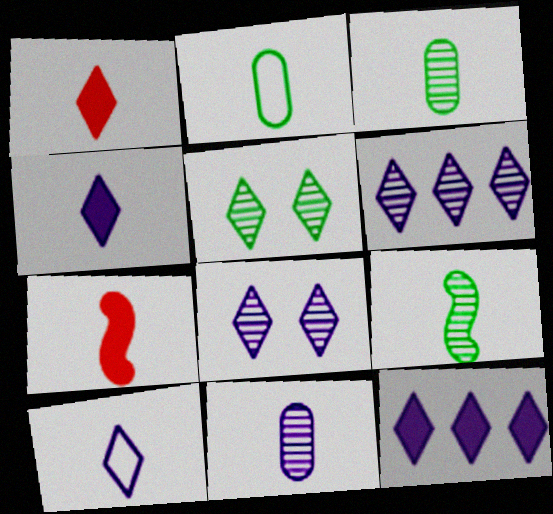[[3, 7, 10], 
[8, 10, 12]]